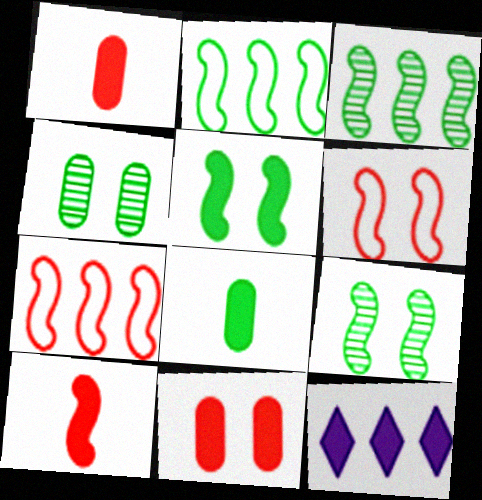[[1, 5, 12]]